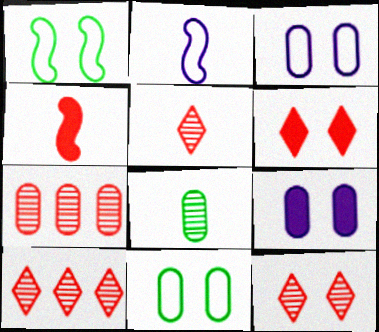[[1, 9, 12], 
[5, 10, 12]]